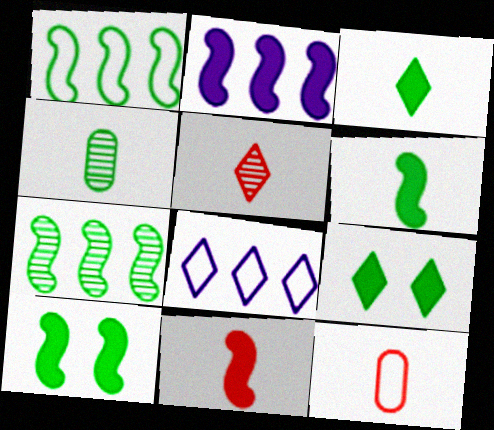[[1, 4, 9], 
[2, 10, 11], 
[5, 8, 9], 
[5, 11, 12]]